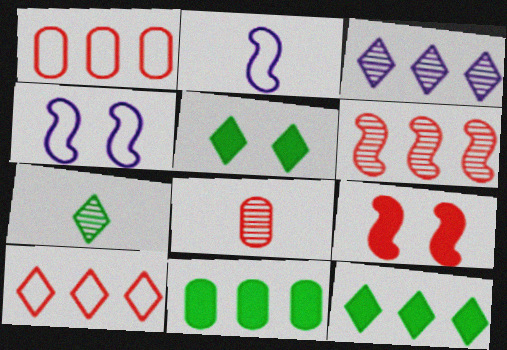[[3, 10, 12], 
[4, 8, 12], 
[8, 9, 10]]